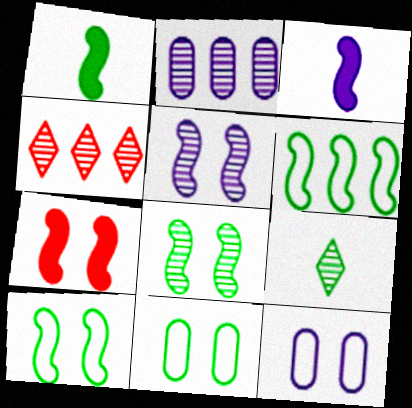[[1, 4, 12], 
[1, 6, 8], 
[3, 4, 11], 
[5, 7, 10]]